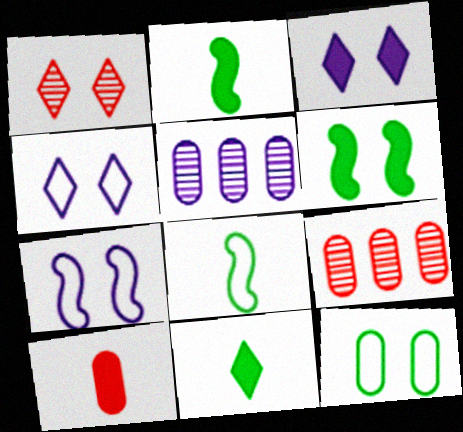[[2, 4, 9], 
[3, 8, 9], 
[5, 10, 12], 
[7, 9, 11]]